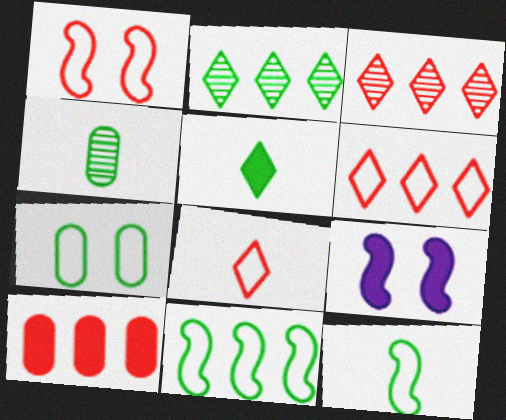[[4, 5, 12], 
[4, 6, 9], 
[5, 9, 10]]